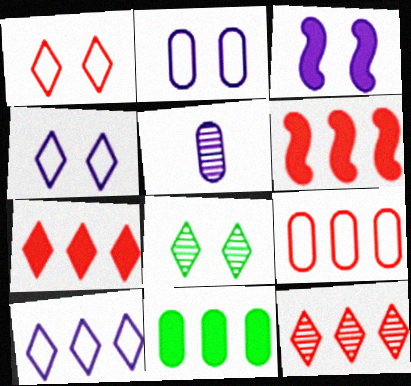[[3, 5, 10], 
[6, 9, 12]]